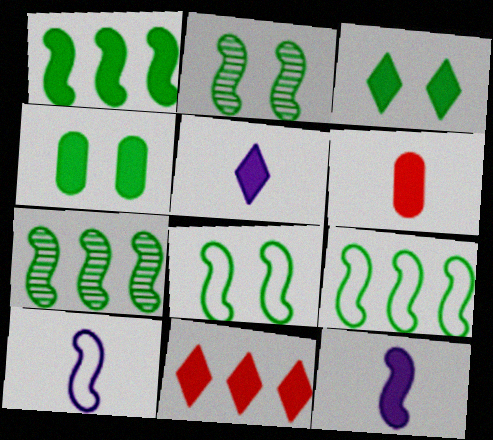[[1, 7, 9], 
[3, 5, 11], 
[4, 11, 12]]